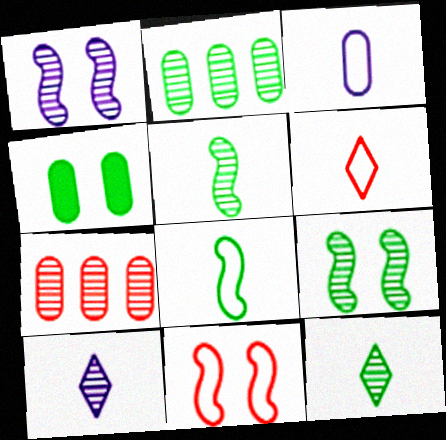[[1, 7, 12], 
[2, 9, 12], 
[3, 4, 7], 
[3, 6, 8], 
[7, 9, 10]]